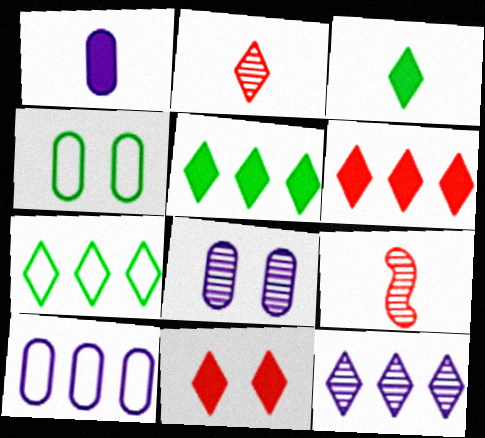[[1, 8, 10], 
[6, 7, 12]]